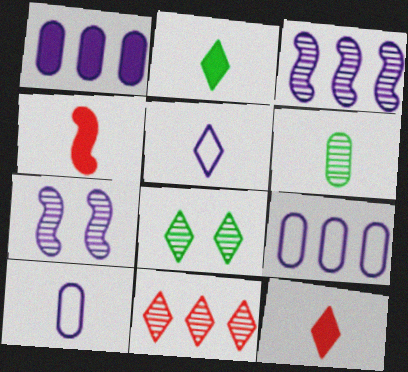[[1, 5, 7], 
[4, 5, 6], 
[4, 8, 9], 
[6, 7, 11]]